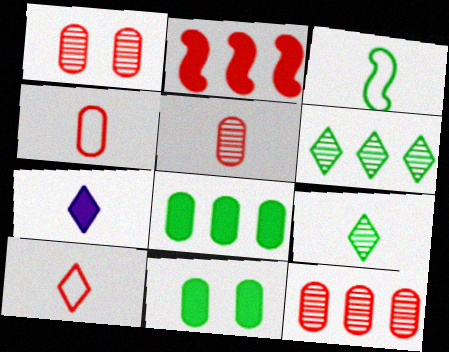[[1, 2, 10], 
[1, 5, 12], 
[2, 7, 11], 
[3, 5, 7], 
[3, 6, 11], 
[7, 9, 10]]